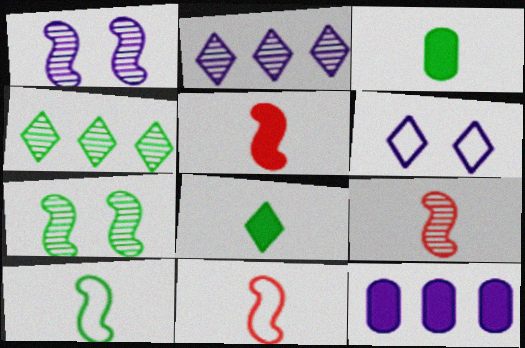[[5, 9, 11]]